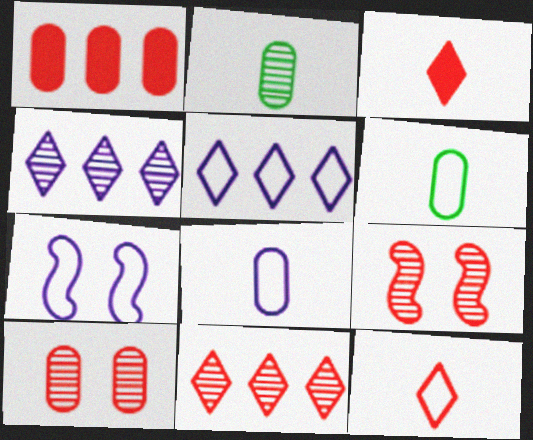[[1, 9, 12], 
[2, 4, 9], 
[5, 7, 8]]